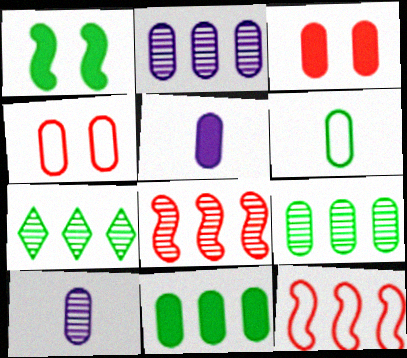[[1, 6, 7], 
[2, 3, 6], 
[2, 7, 8], 
[3, 5, 11], 
[4, 5, 9], 
[4, 10, 11]]